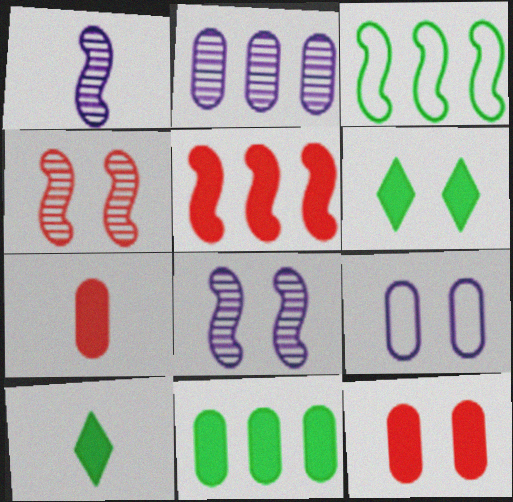[[4, 6, 9]]